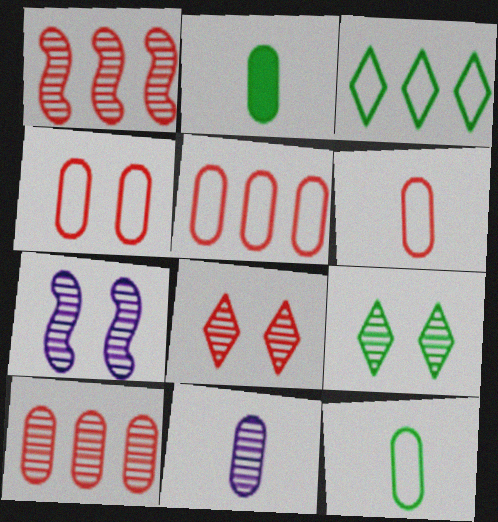[[1, 9, 11], 
[2, 6, 11], 
[4, 5, 6]]